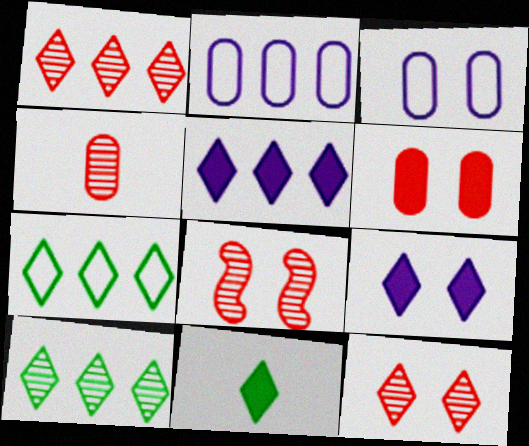[[1, 4, 8], 
[1, 5, 7], 
[2, 8, 11]]